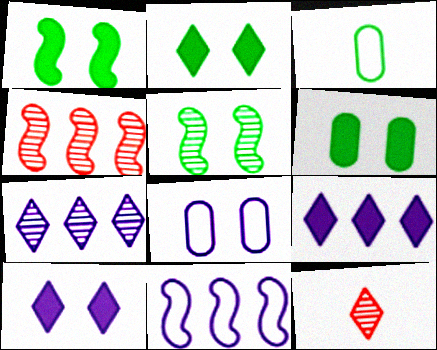[[1, 2, 6], 
[3, 4, 10], 
[6, 11, 12]]